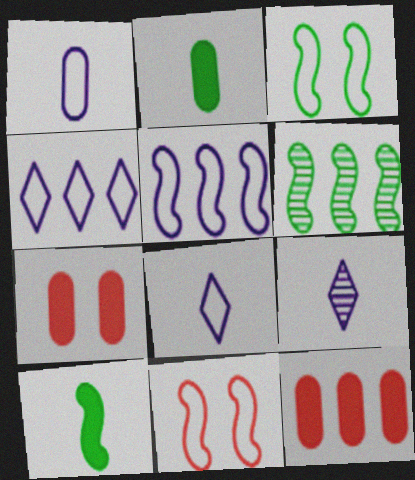[[3, 6, 10], 
[3, 9, 12], 
[4, 6, 12], 
[6, 7, 8]]